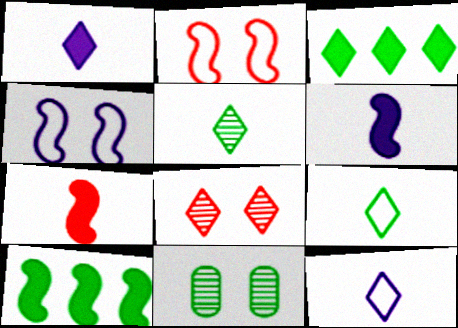[[3, 8, 12], 
[9, 10, 11]]